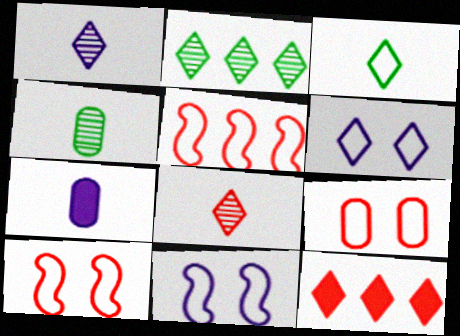[[2, 7, 10], 
[4, 11, 12]]